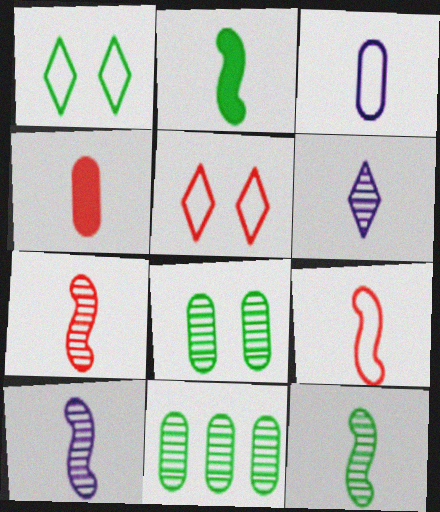[[1, 2, 11], 
[2, 9, 10], 
[7, 10, 12]]